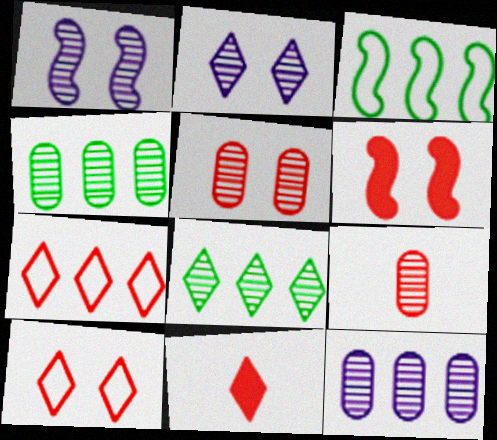[[1, 8, 9], 
[5, 6, 10], 
[6, 7, 9]]